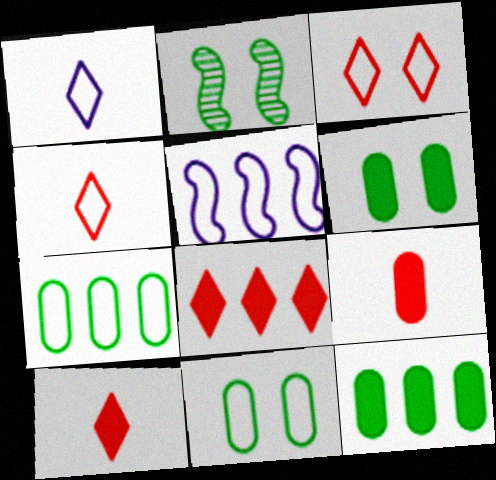[[4, 5, 11]]